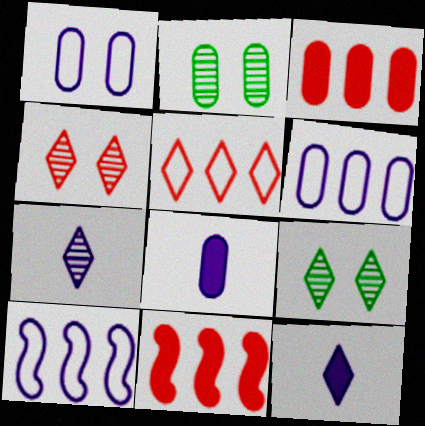[[5, 9, 12]]